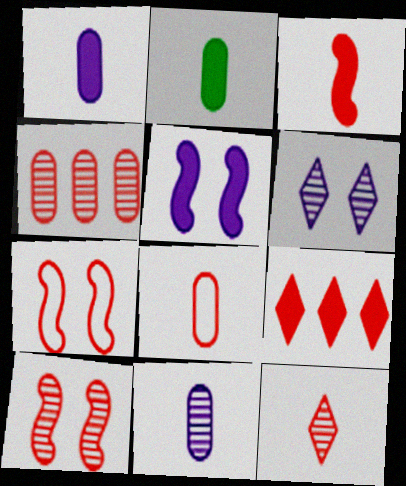[[2, 5, 9], 
[2, 8, 11], 
[3, 8, 12], 
[4, 10, 12], 
[8, 9, 10]]